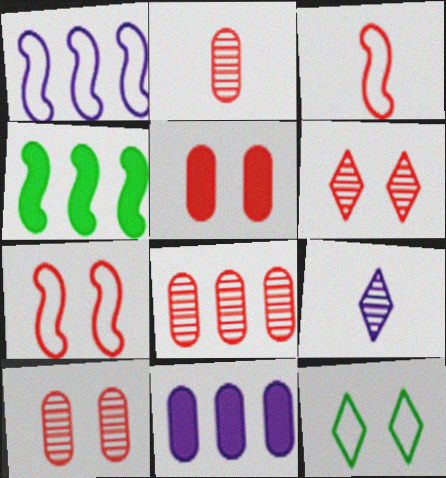[[2, 8, 10], 
[5, 6, 7]]